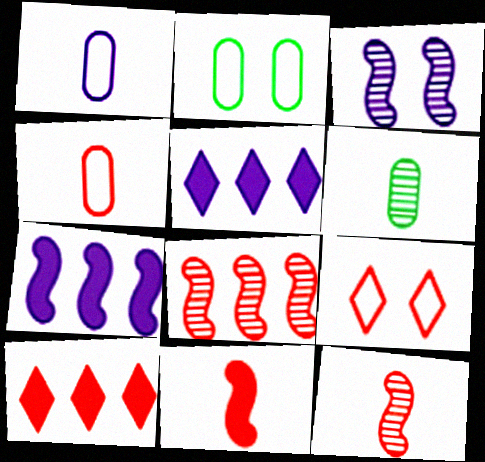[[1, 3, 5], 
[2, 5, 12], 
[6, 7, 9]]